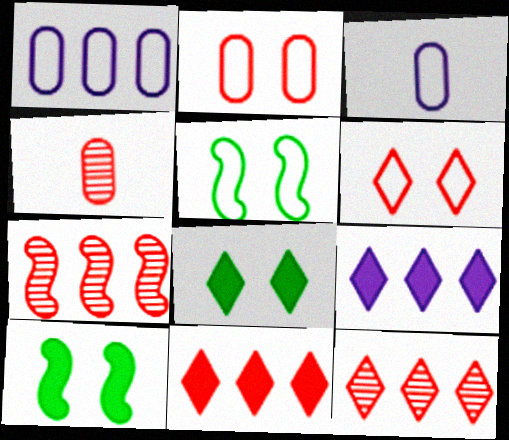[[3, 7, 8], 
[3, 10, 12], 
[4, 5, 9]]